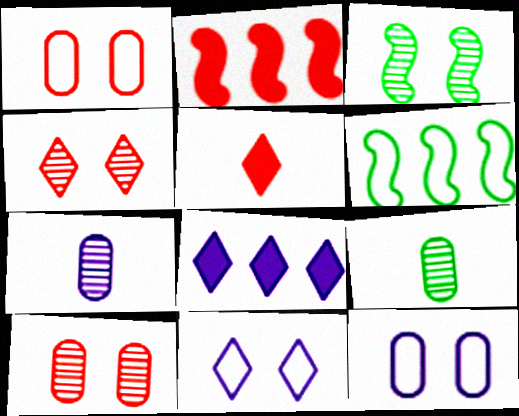[[2, 9, 11]]